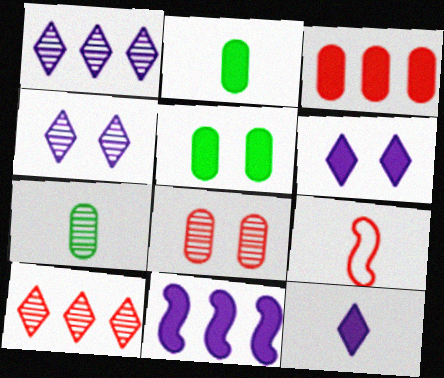[[1, 5, 9], 
[7, 9, 12]]